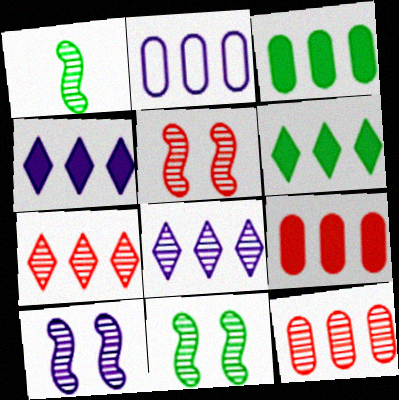[[2, 3, 12], 
[5, 10, 11]]